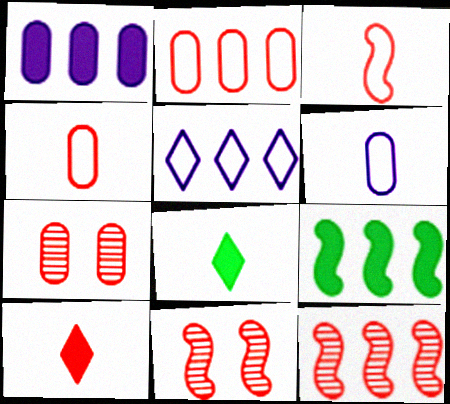[[2, 10, 11]]